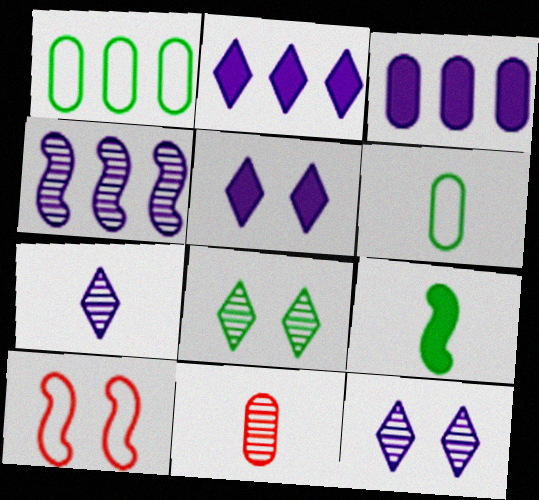[[1, 8, 9], 
[4, 8, 11], 
[4, 9, 10]]